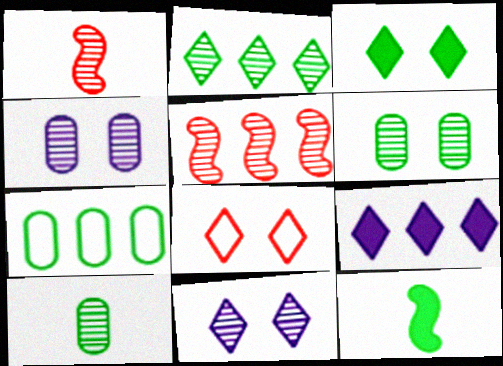[[1, 2, 4], 
[3, 8, 11], 
[5, 7, 9], 
[5, 10, 11]]